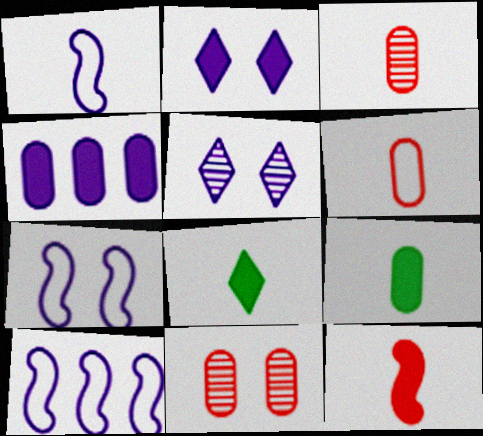[[1, 3, 8], 
[1, 4, 5], 
[1, 7, 10], 
[8, 10, 11]]